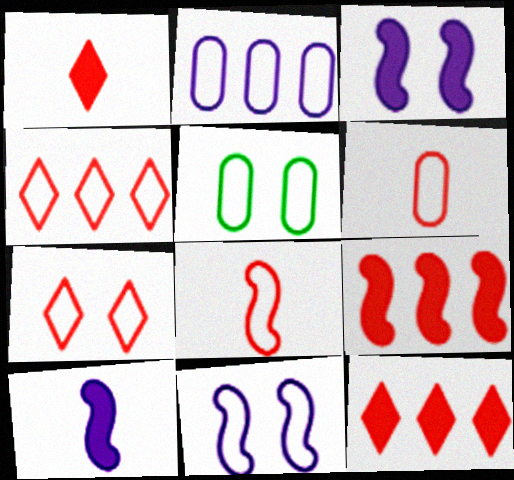[[2, 5, 6], 
[5, 7, 11]]